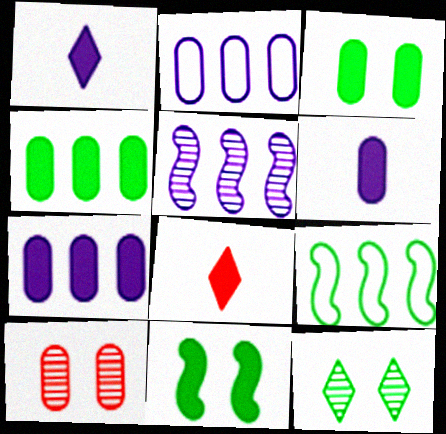[[1, 9, 10], 
[7, 8, 11]]